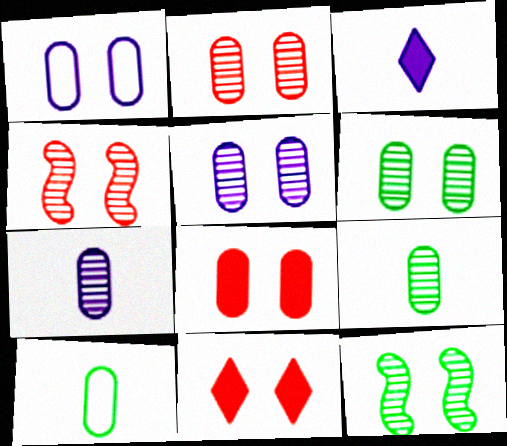[[1, 6, 8], 
[1, 11, 12], 
[2, 5, 6]]